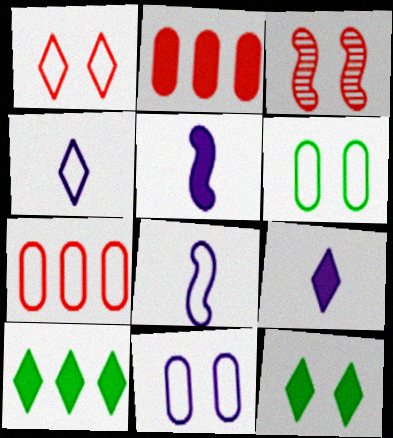[[2, 5, 12], 
[3, 11, 12]]